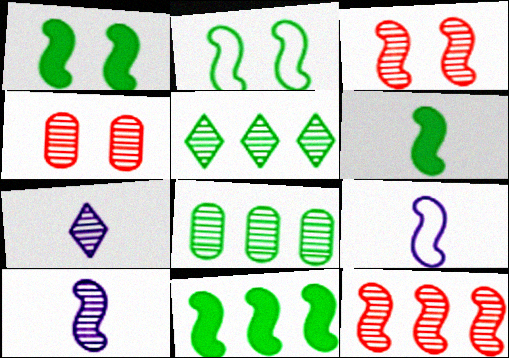[[1, 6, 11], 
[1, 9, 12], 
[3, 7, 8], 
[3, 9, 11], 
[4, 5, 10]]